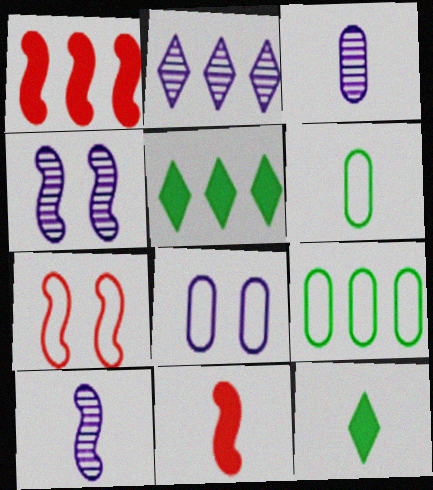[[1, 2, 9], 
[2, 3, 4], 
[3, 5, 7]]